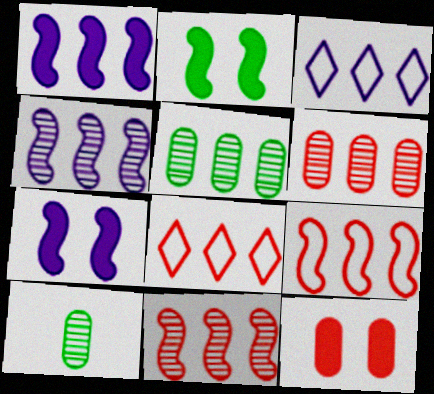[[1, 5, 8], 
[7, 8, 10]]